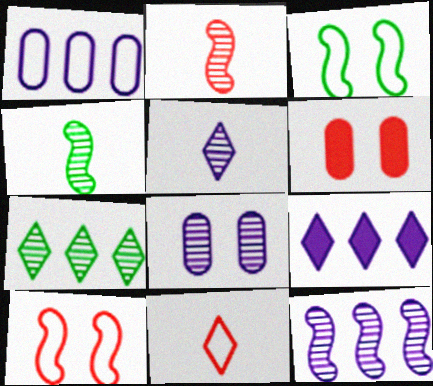[[1, 3, 11], 
[1, 9, 12], 
[2, 7, 8], 
[5, 8, 12]]